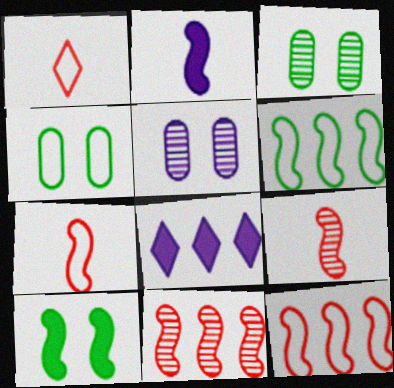[[3, 7, 8], 
[4, 8, 9]]